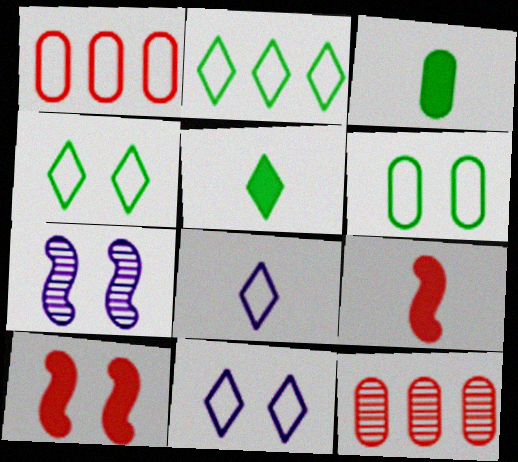[[1, 5, 7]]